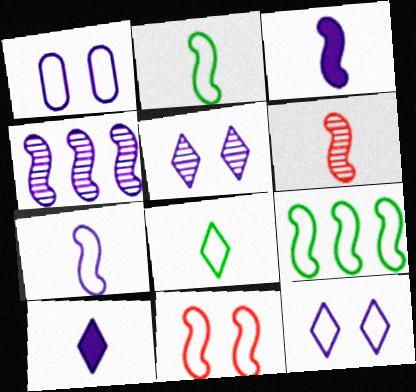[[1, 4, 10], 
[2, 3, 6], 
[7, 9, 11]]